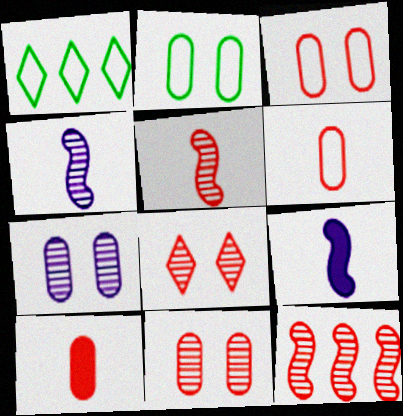[[1, 9, 11]]